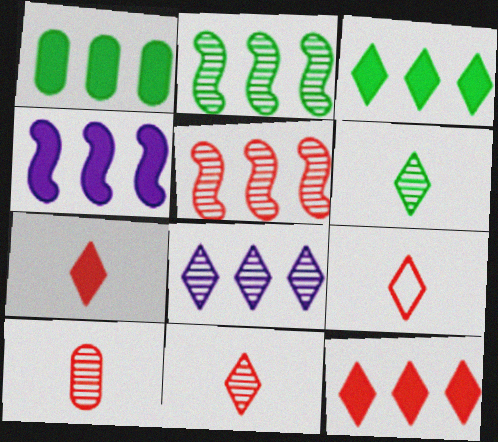[[1, 4, 12], 
[7, 9, 11]]